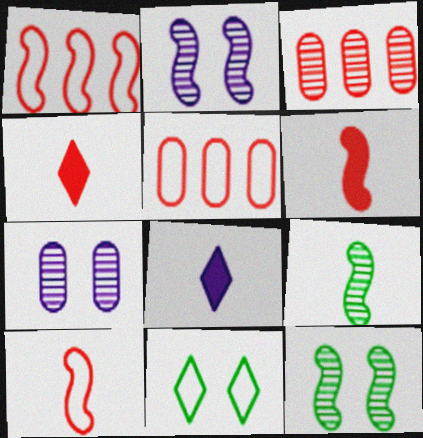[[5, 8, 12]]